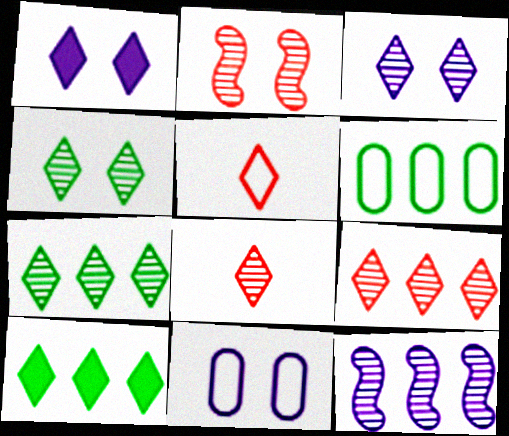[[1, 5, 7], 
[3, 5, 10], 
[3, 7, 8]]